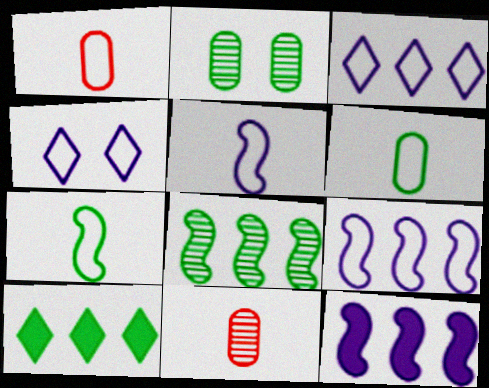[[2, 7, 10]]